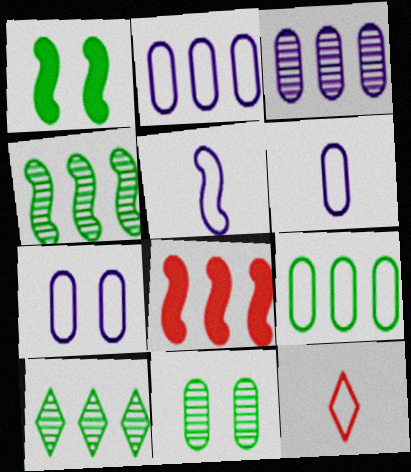[[1, 3, 12], 
[2, 6, 7], 
[2, 8, 10]]